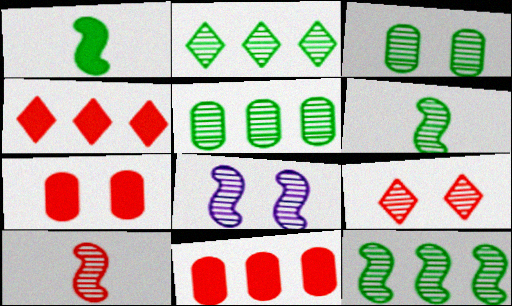[[2, 3, 6], 
[2, 5, 12], 
[3, 8, 9], 
[8, 10, 12]]